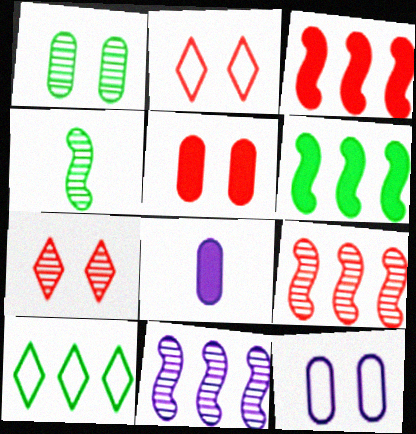[[1, 5, 12]]